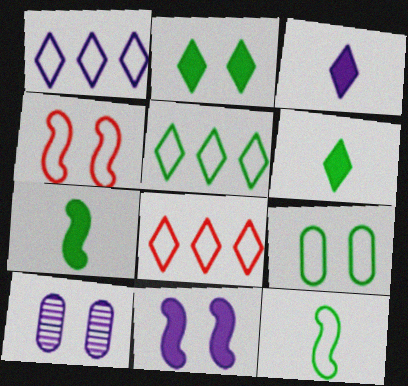[[1, 5, 8], 
[2, 4, 10], 
[5, 9, 12], 
[7, 8, 10]]